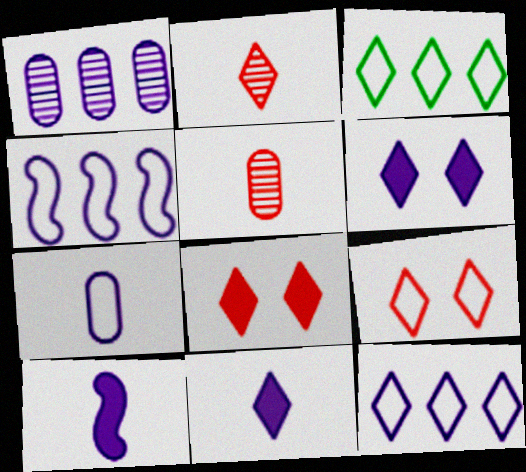[[2, 3, 6]]